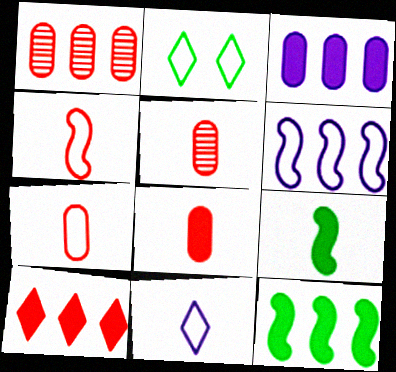[[2, 6, 7], 
[3, 10, 12], 
[5, 7, 8], 
[5, 9, 11]]